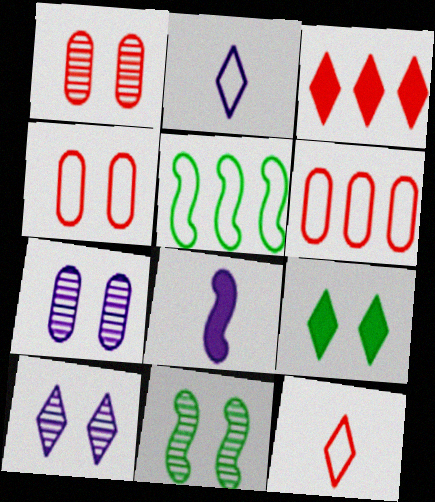[[1, 10, 11], 
[2, 4, 5]]